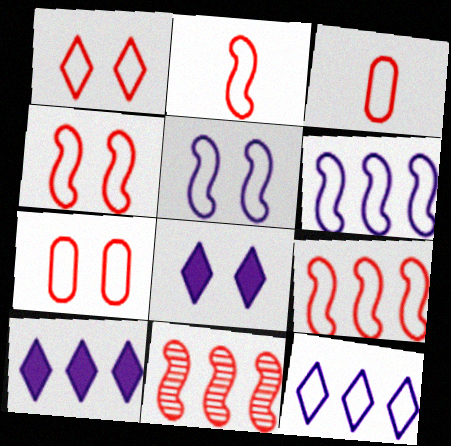[[1, 3, 9], 
[1, 4, 7], 
[2, 4, 9]]